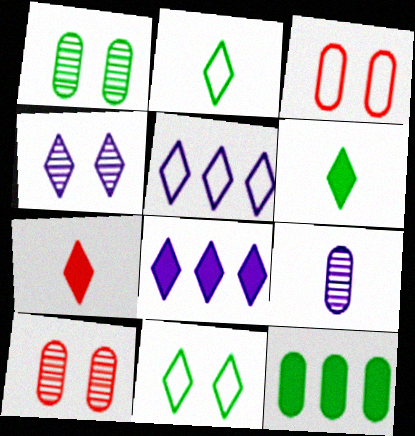[[3, 9, 12]]